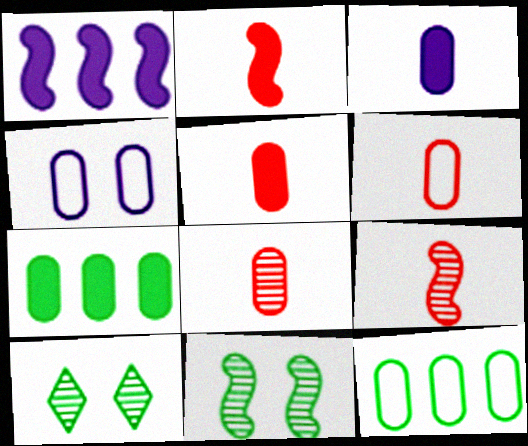[[1, 6, 10], 
[4, 6, 12], 
[4, 7, 8], 
[5, 6, 8]]